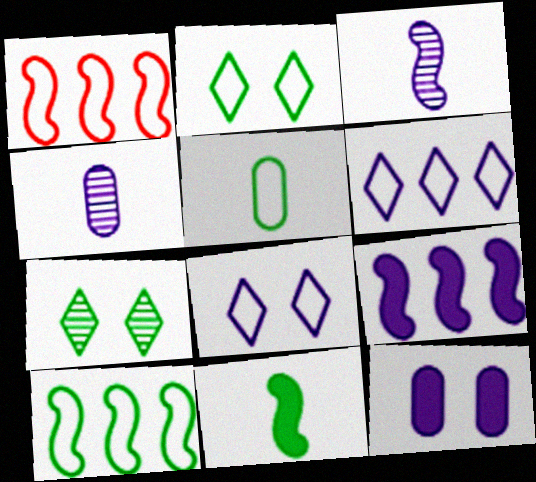[[1, 5, 8], 
[2, 5, 10], 
[3, 6, 12], 
[4, 8, 9]]